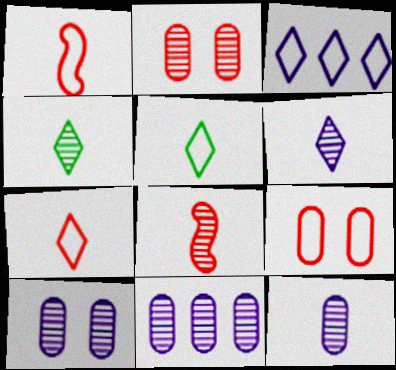[[4, 8, 12], 
[10, 11, 12]]